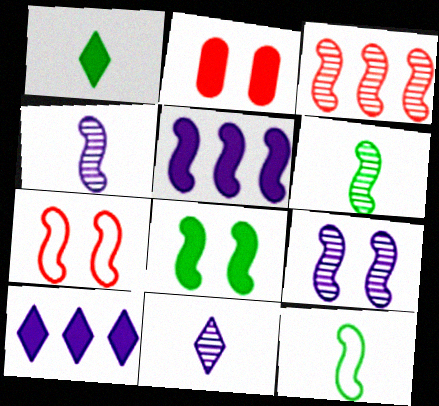[[1, 2, 5], 
[3, 6, 9], 
[5, 6, 7], 
[7, 8, 9]]